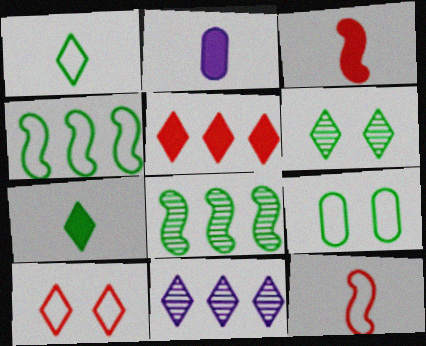[[1, 4, 9], 
[2, 3, 7], 
[2, 8, 10], 
[3, 9, 11], 
[7, 8, 9], 
[7, 10, 11]]